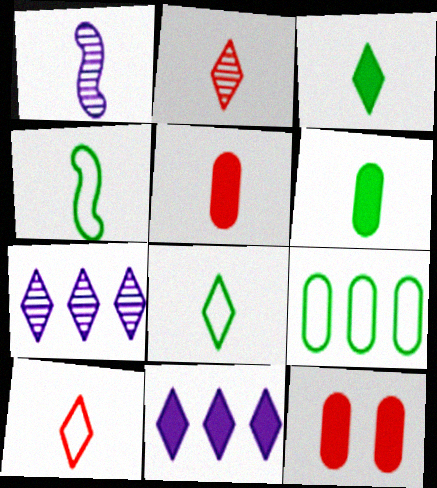[[1, 5, 8], 
[1, 6, 10], 
[4, 7, 12]]